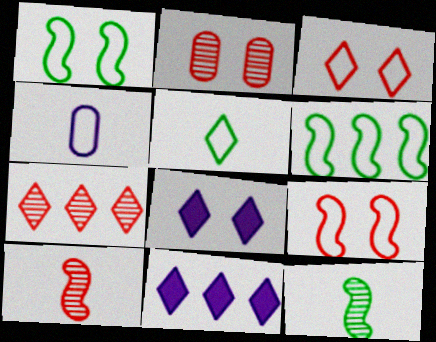[[1, 2, 8], 
[2, 7, 10], 
[3, 4, 6], 
[5, 7, 8]]